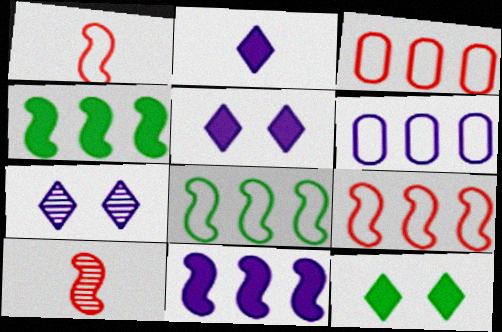[[6, 10, 12]]